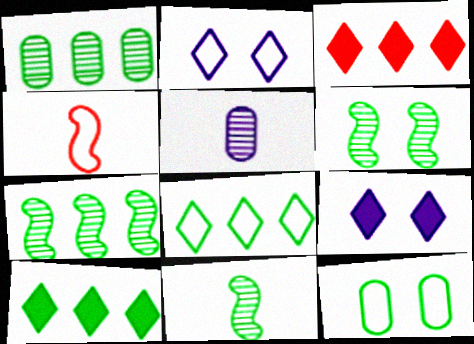[[1, 4, 9], 
[6, 7, 11], 
[10, 11, 12]]